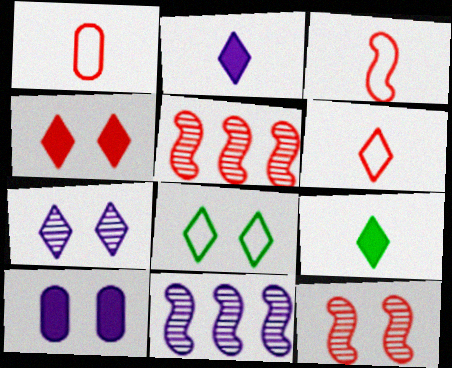[[1, 3, 6], 
[1, 4, 5], 
[4, 7, 8], 
[8, 10, 12]]